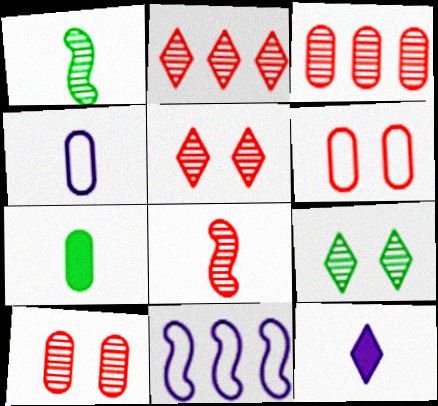[[2, 8, 10], 
[3, 5, 8], 
[5, 7, 11]]